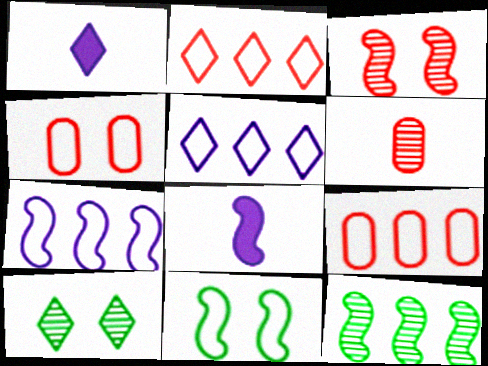[[1, 2, 10], 
[1, 4, 12], 
[8, 9, 10]]